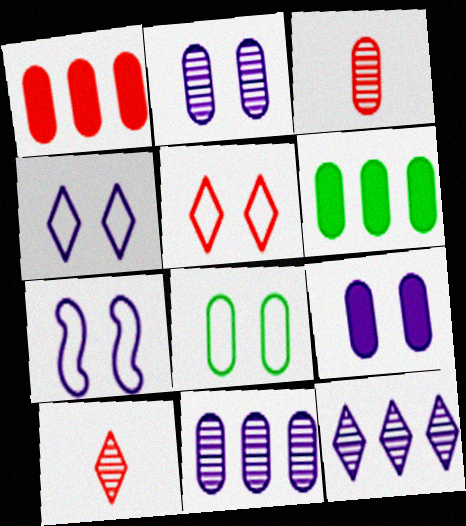[[5, 7, 8], 
[6, 7, 10]]